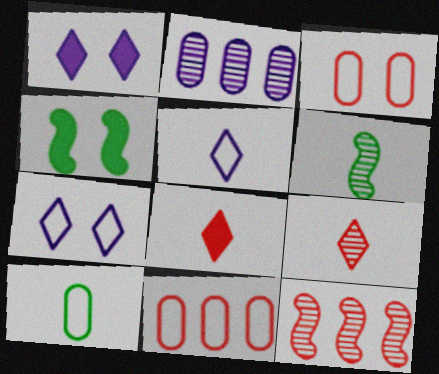[[1, 6, 11], 
[1, 10, 12], 
[3, 8, 12]]